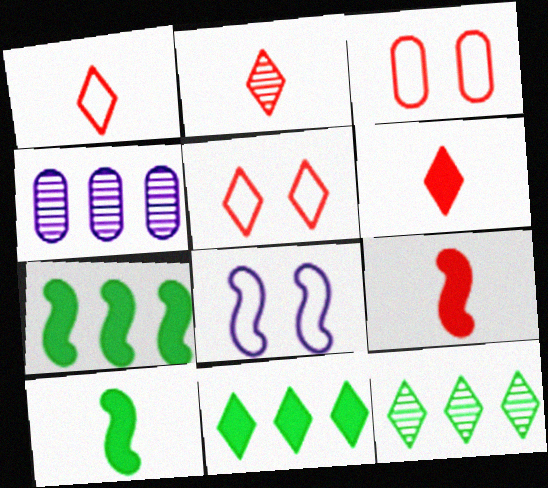[[1, 2, 6], 
[4, 5, 10]]